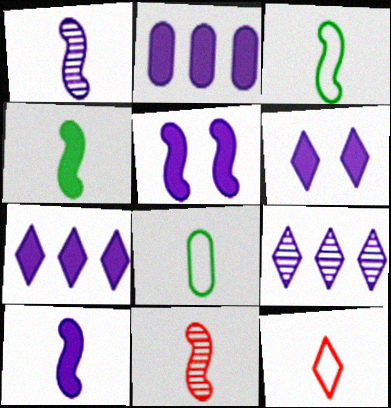[[2, 6, 10], 
[3, 10, 11]]